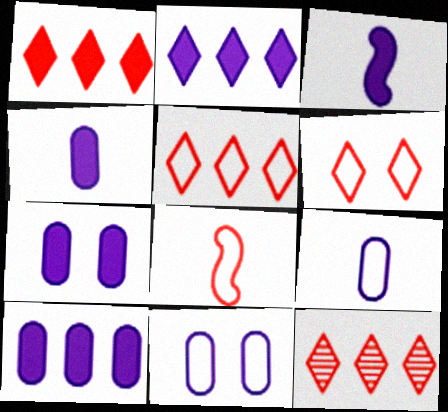[[1, 5, 12], 
[2, 3, 7], 
[4, 7, 10]]